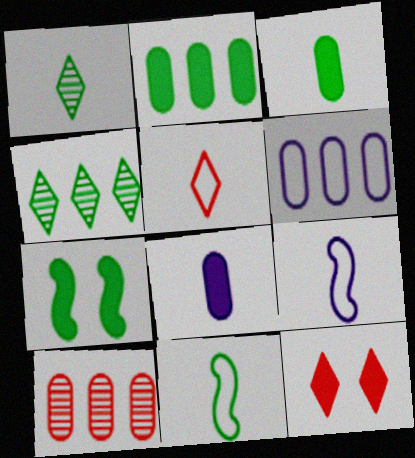[[1, 3, 11], 
[2, 6, 10]]